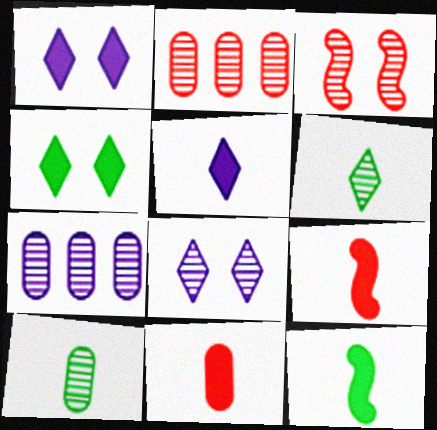[[3, 6, 7], 
[5, 11, 12]]